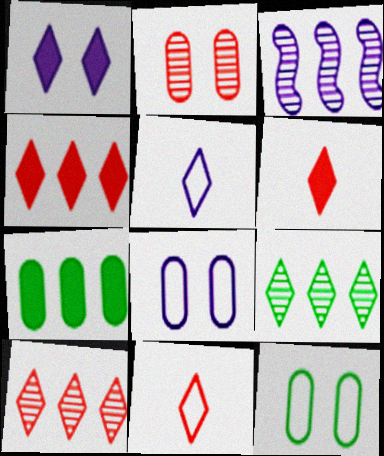[[1, 9, 11], 
[3, 6, 12]]